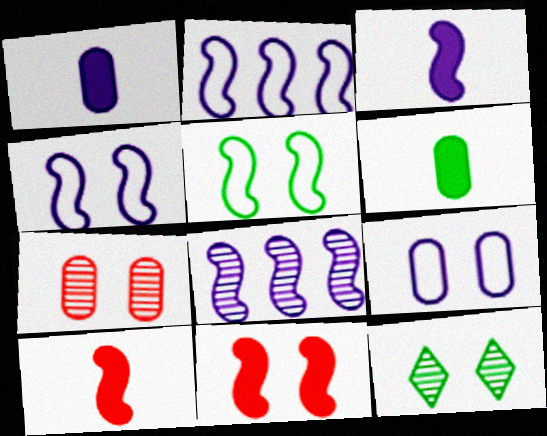[[3, 4, 8], 
[5, 8, 10], 
[9, 11, 12]]